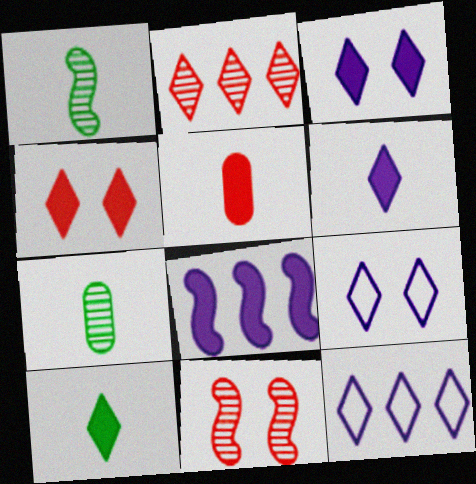[[2, 9, 10]]